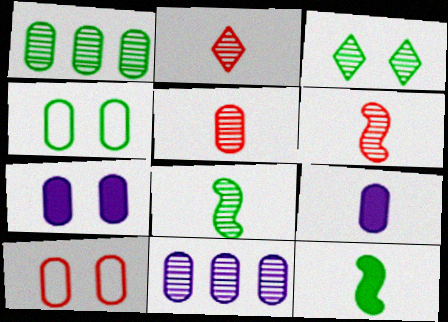[[1, 3, 8], 
[1, 9, 10], 
[2, 5, 6], 
[3, 6, 11]]